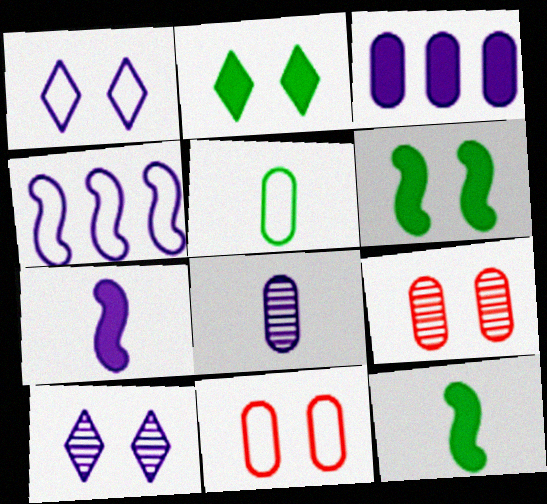[[1, 6, 9], 
[3, 5, 9], 
[6, 10, 11]]